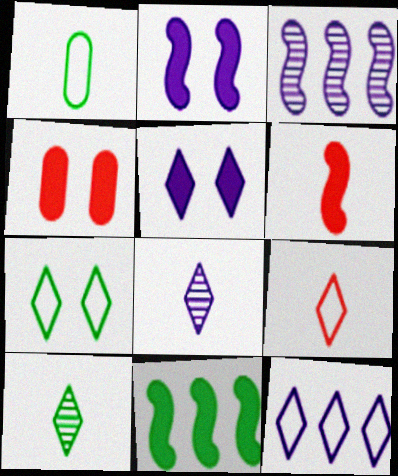[[1, 6, 8], 
[2, 6, 11], 
[5, 8, 12], 
[7, 9, 12]]